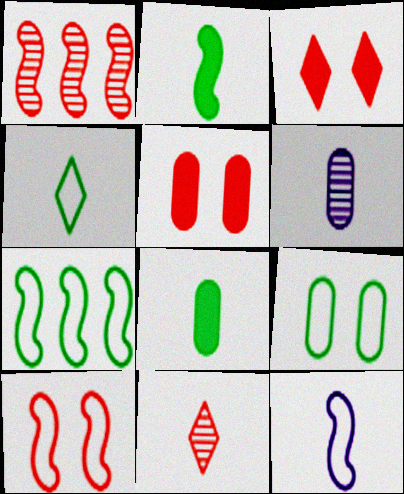[[3, 6, 7], 
[4, 7, 9], 
[7, 10, 12], 
[8, 11, 12]]